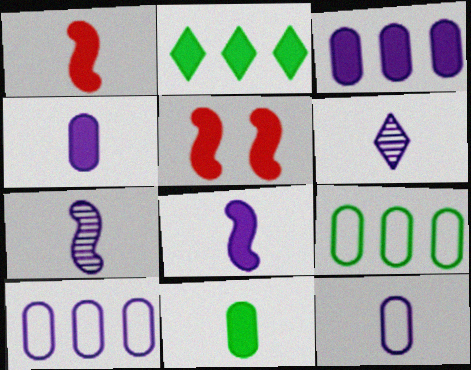[[2, 4, 5], 
[5, 6, 9], 
[6, 8, 12]]